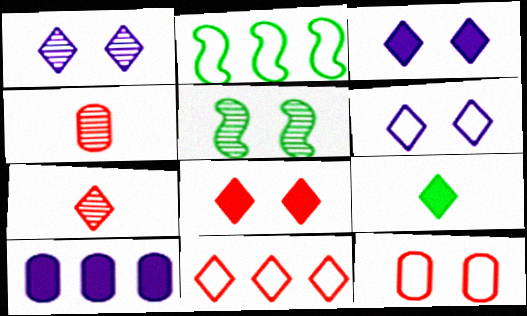[[1, 3, 6], 
[1, 9, 11], 
[2, 3, 4], 
[3, 5, 12], 
[7, 8, 11]]